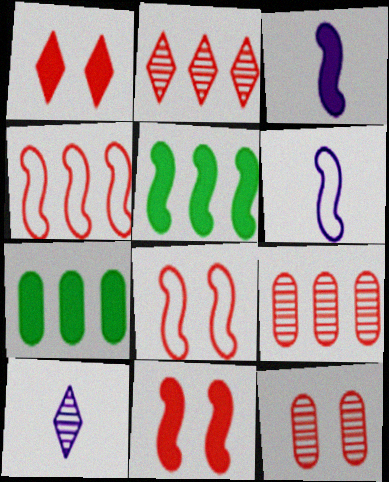[[1, 3, 7], 
[1, 8, 12], 
[3, 5, 11], 
[7, 8, 10]]